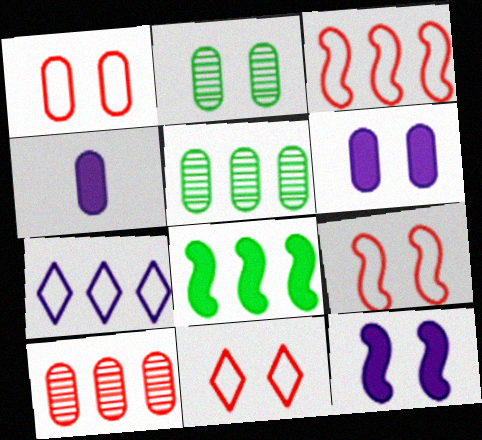[[1, 2, 6], 
[1, 4, 5], 
[1, 9, 11], 
[2, 11, 12], 
[7, 8, 10]]